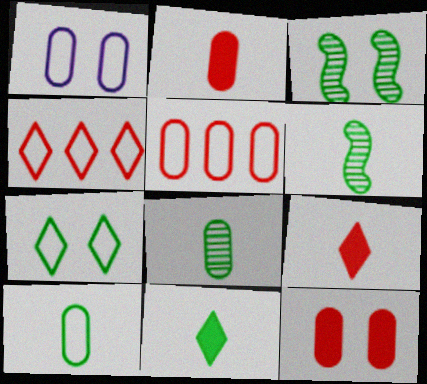[[1, 5, 10], 
[6, 10, 11]]